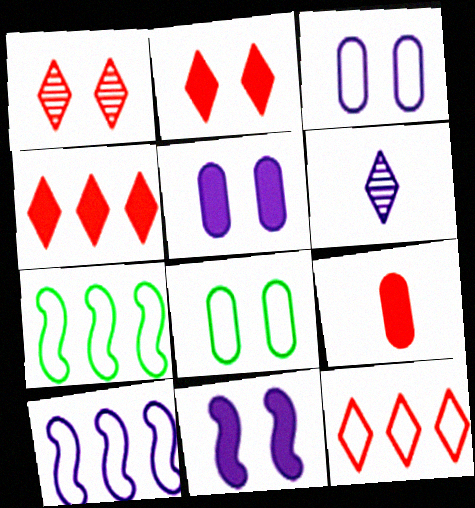[[1, 8, 11], 
[5, 6, 10]]